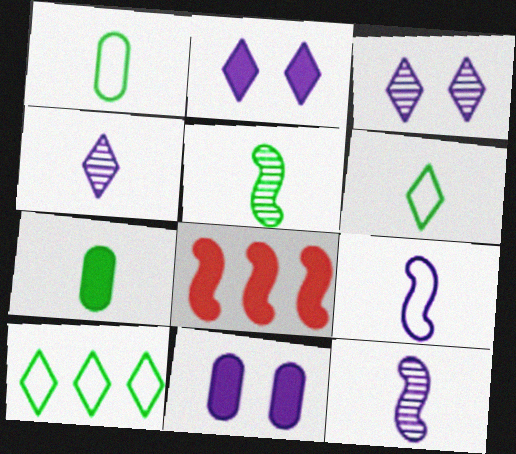[[1, 3, 8], 
[2, 7, 8], 
[5, 6, 7]]